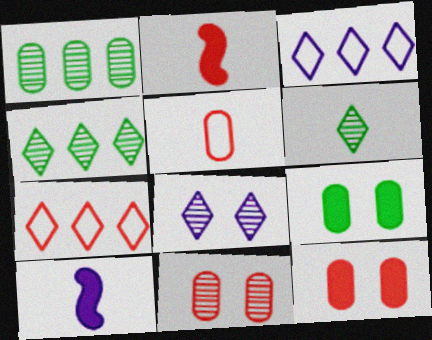[[2, 7, 11], 
[5, 6, 10]]